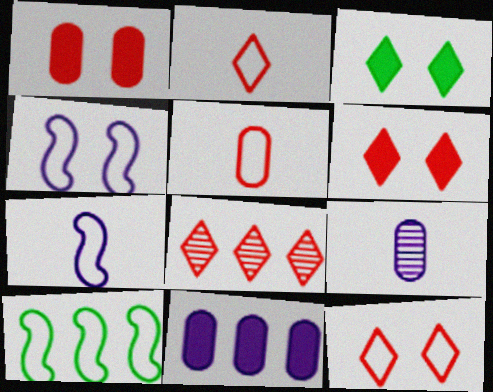[[2, 6, 8], 
[6, 9, 10], 
[8, 10, 11]]